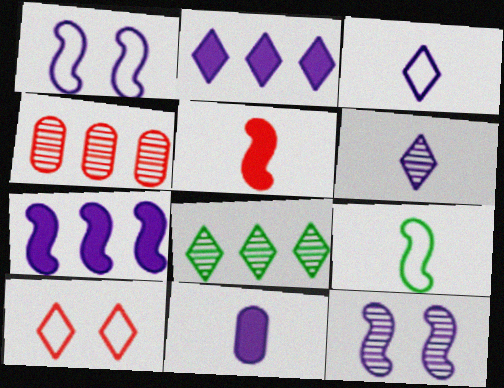[[4, 5, 10]]